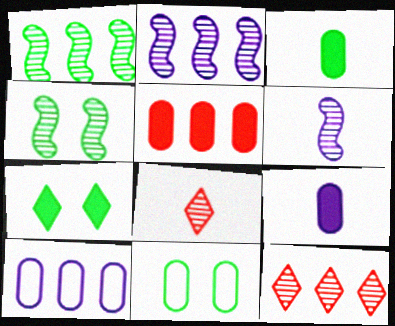[[4, 7, 11]]